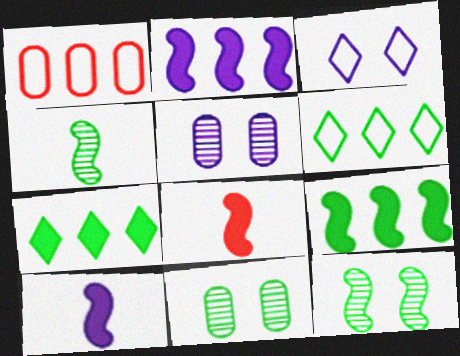[[5, 6, 8]]